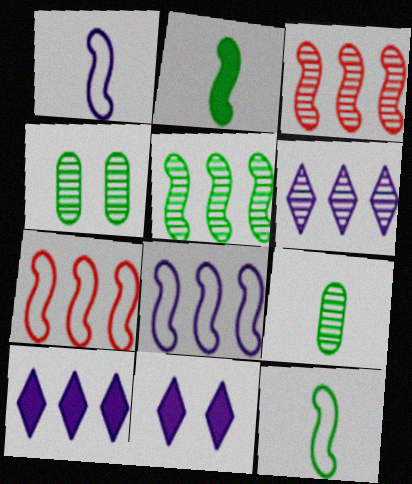[[7, 9, 11]]